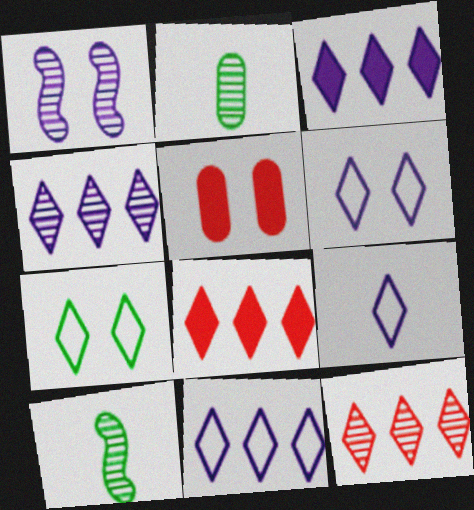[[1, 2, 12], 
[1, 5, 7], 
[3, 4, 11], 
[5, 10, 11], 
[6, 9, 11]]